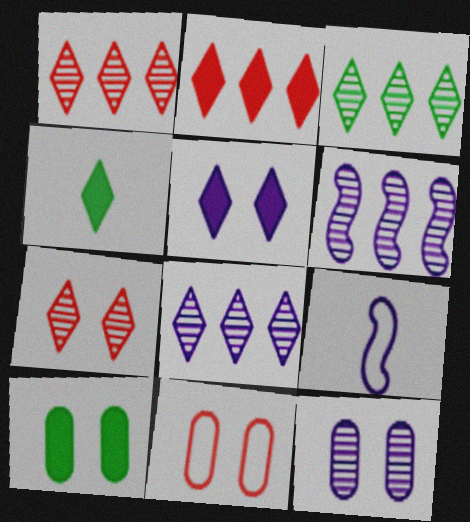[[1, 3, 8], 
[1, 9, 10], 
[2, 4, 5], 
[4, 6, 11], 
[10, 11, 12]]